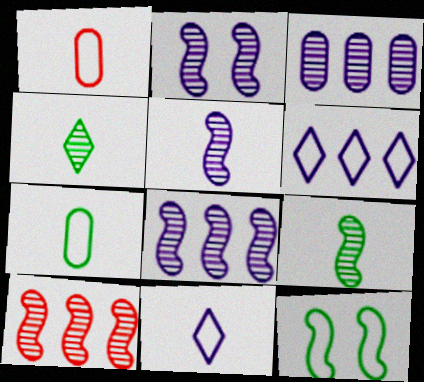[[1, 6, 12], 
[2, 5, 8], 
[2, 9, 10]]